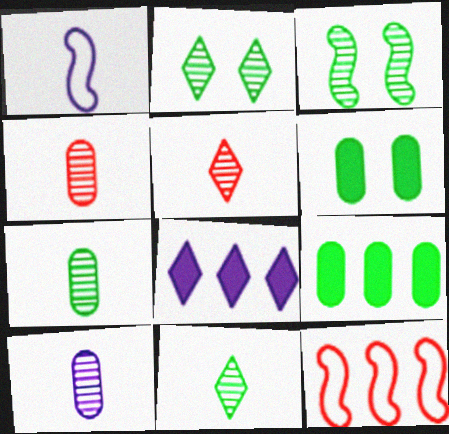[[4, 7, 10]]